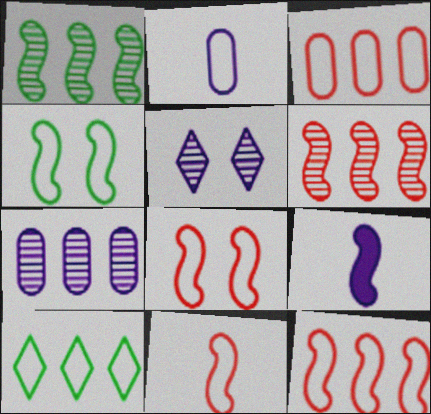[[1, 8, 9], 
[2, 8, 10], 
[4, 6, 9], 
[8, 11, 12]]